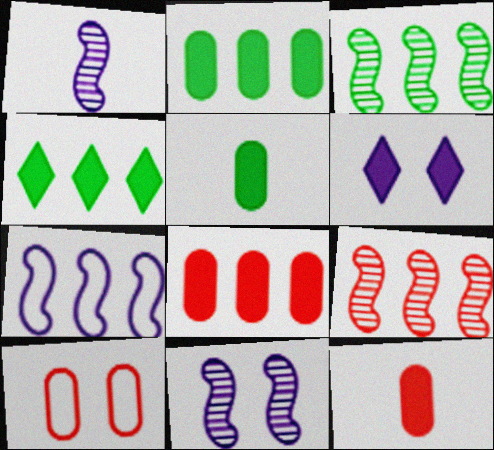[[1, 4, 10]]